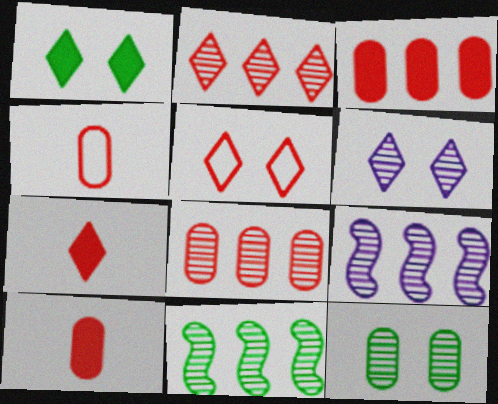[[1, 4, 9], 
[1, 5, 6], 
[2, 5, 7]]